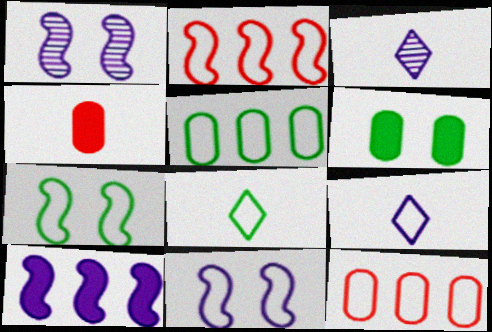[[2, 3, 6], 
[5, 7, 8], 
[7, 9, 12], 
[8, 11, 12]]